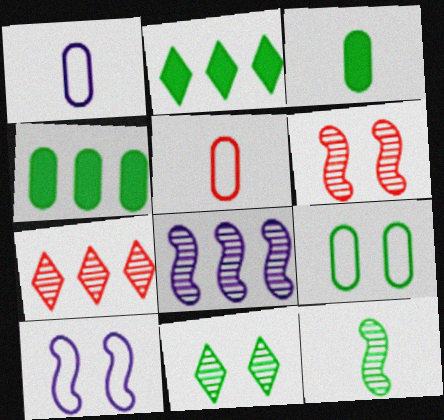[[1, 2, 6], 
[2, 9, 12], 
[3, 7, 10], 
[6, 8, 12]]